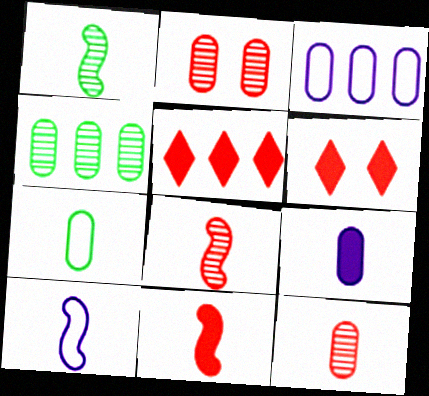[[1, 3, 6], 
[1, 10, 11], 
[4, 6, 10], 
[7, 9, 12]]